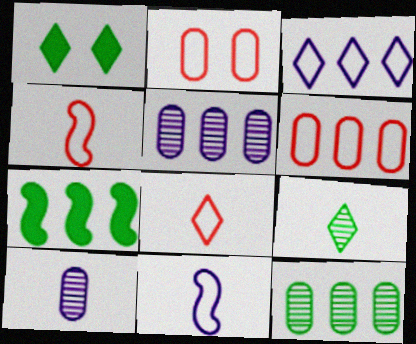[[1, 4, 5]]